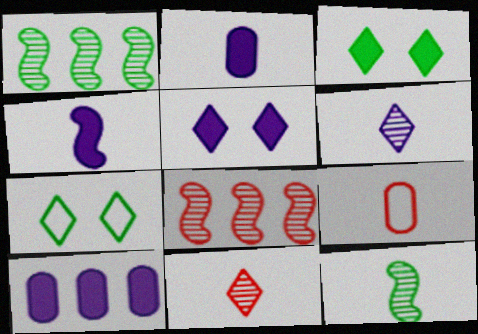[[1, 5, 9], 
[2, 7, 8], 
[4, 5, 10]]